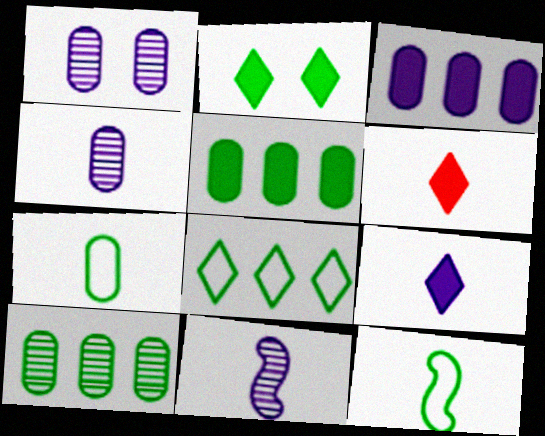[[2, 10, 12], 
[4, 6, 12], 
[6, 7, 11]]